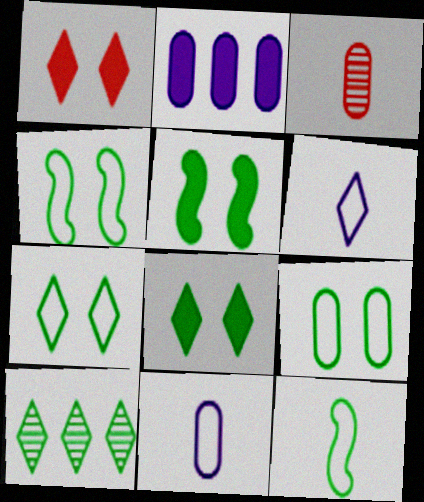[[1, 6, 10], 
[2, 3, 9], 
[4, 7, 9]]